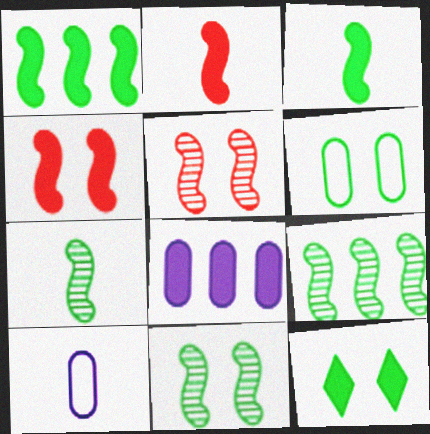[[2, 8, 12], 
[6, 11, 12], 
[7, 9, 11]]